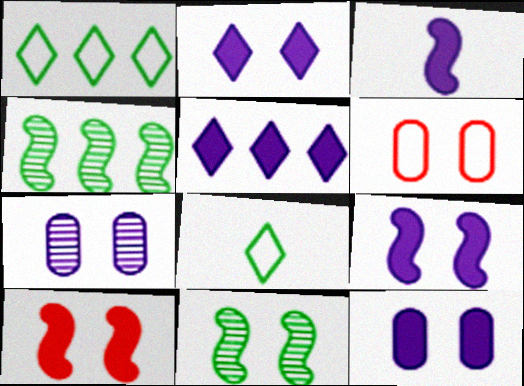[[2, 6, 11], 
[2, 9, 12], 
[3, 5, 12]]